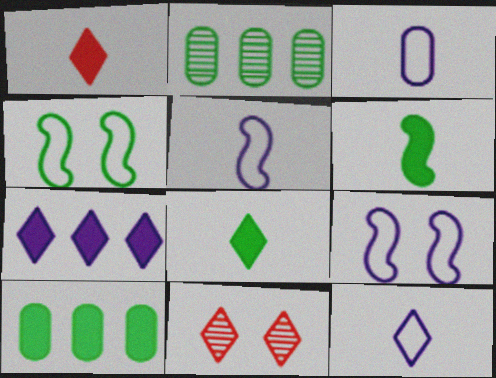[[1, 2, 9], 
[2, 4, 8], 
[3, 5, 12], 
[5, 10, 11]]